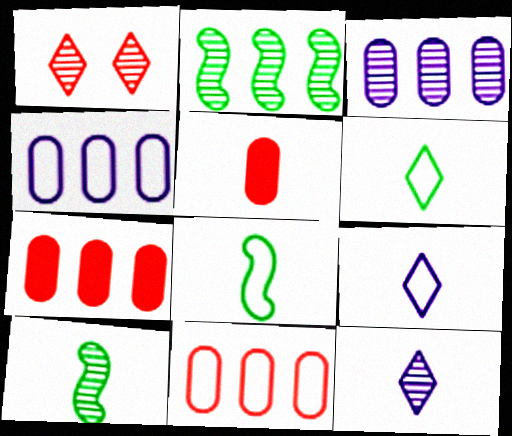[[1, 3, 10], 
[5, 8, 12], 
[5, 9, 10]]